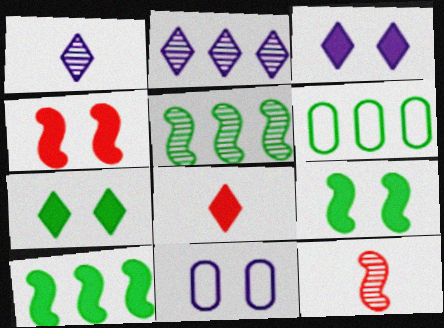[[1, 4, 6], 
[3, 6, 12], 
[5, 8, 11]]